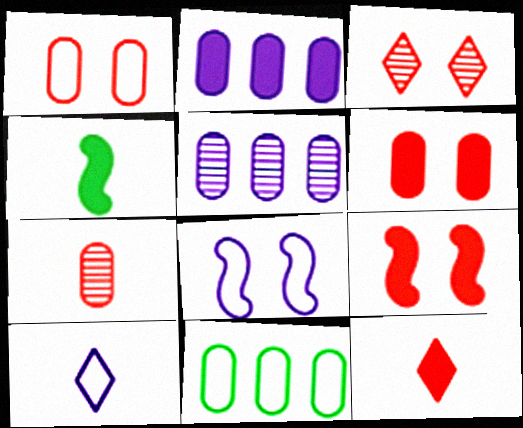[[1, 3, 9], 
[4, 7, 10]]